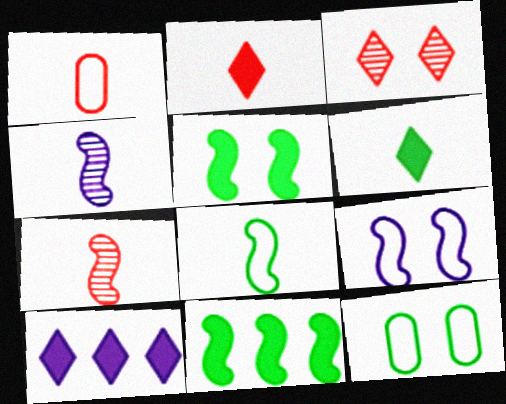[[1, 2, 7], 
[1, 4, 6], 
[7, 9, 11], 
[7, 10, 12]]